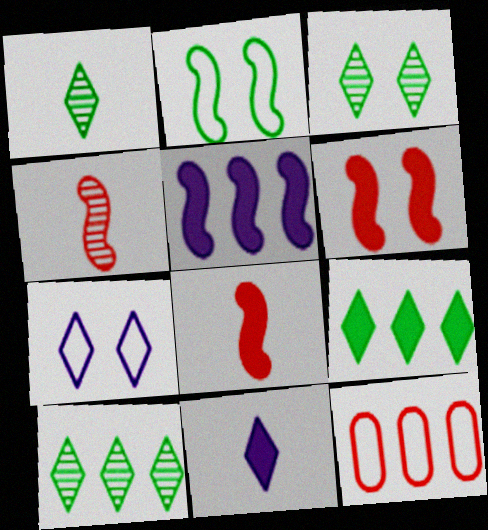[[1, 3, 10], 
[2, 4, 5], 
[5, 10, 12]]